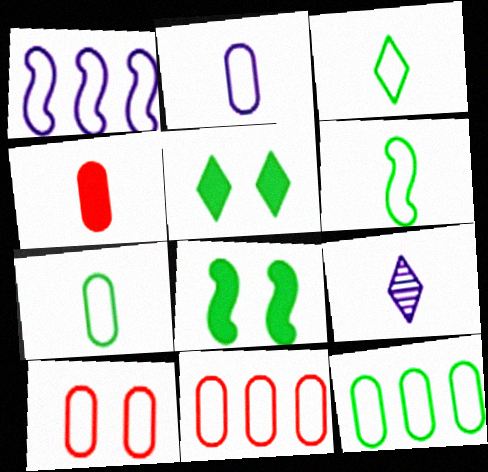[[1, 3, 10], 
[2, 10, 12], 
[3, 6, 7], 
[4, 6, 9], 
[8, 9, 11]]